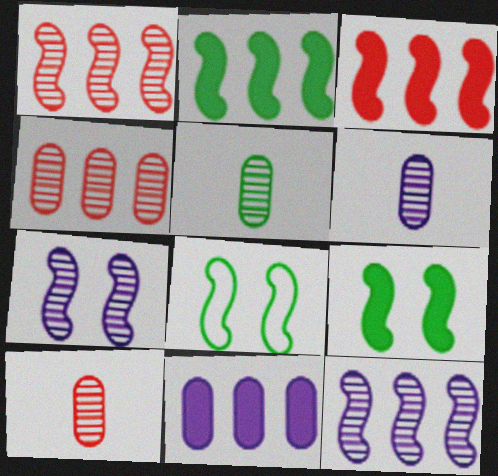[[5, 6, 10]]